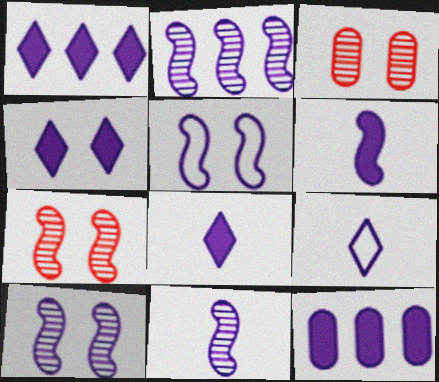[[1, 4, 8], 
[2, 5, 6], 
[2, 10, 11], 
[4, 6, 12], 
[9, 10, 12]]